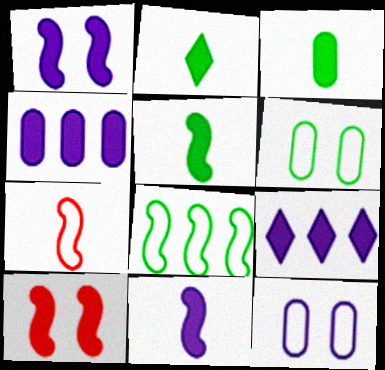[[2, 3, 5], 
[2, 4, 10], 
[3, 9, 10]]